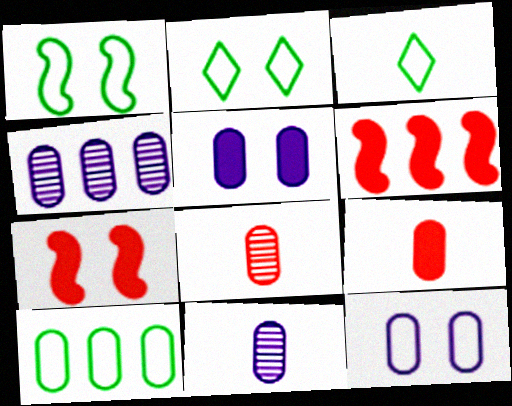[[1, 3, 10], 
[2, 6, 11], 
[3, 4, 7], 
[5, 8, 10]]